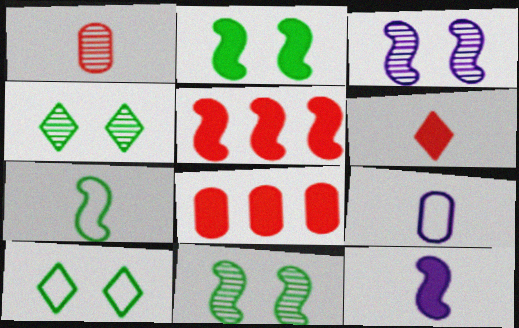[[2, 5, 12], 
[3, 5, 7], 
[4, 5, 9]]